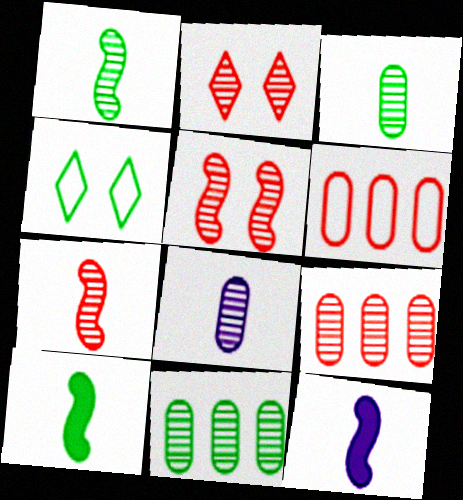[[2, 7, 9], 
[4, 9, 12], 
[4, 10, 11]]